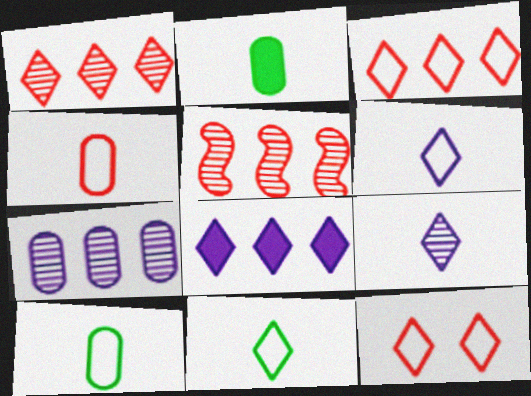[]